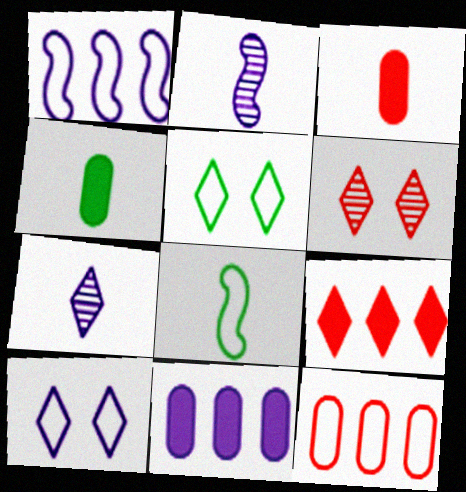[[1, 4, 6], 
[2, 10, 11], 
[3, 7, 8], 
[5, 7, 9], 
[6, 8, 11], 
[8, 10, 12]]